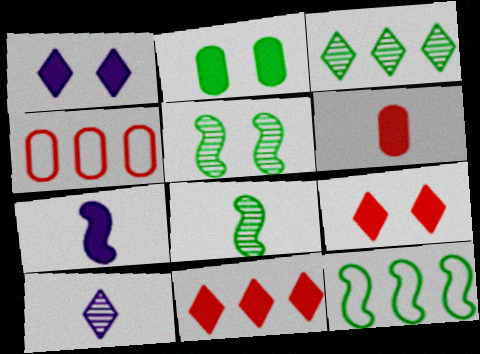[[1, 4, 8], 
[2, 7, 11]]